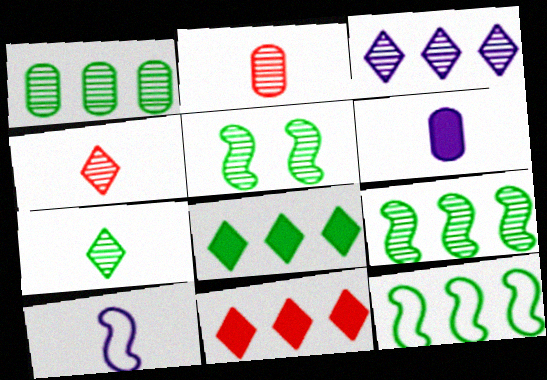[[1, 5, 7], 
[1, 8, 12], 
[2, 3, 5]]